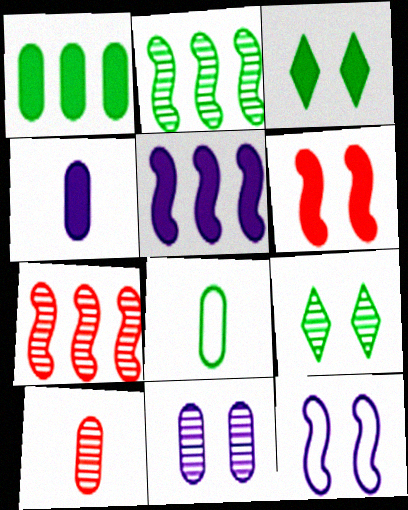[[2, 3, 8], 
[4, 8, 10]]